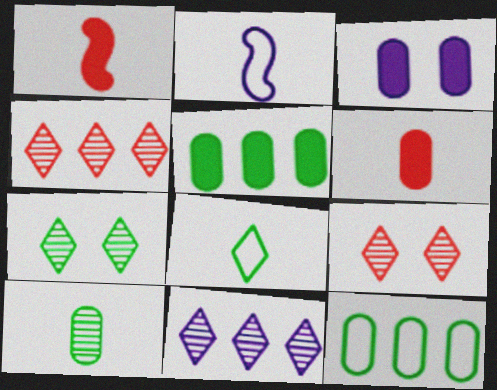[[2, 3, 11], 
[2, 5, 9], 
[3, 5, 6]]